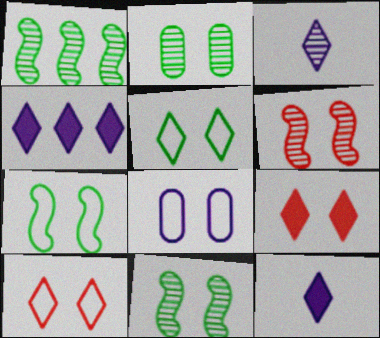[[7, 8, 10], 
[8, 9, 11]]